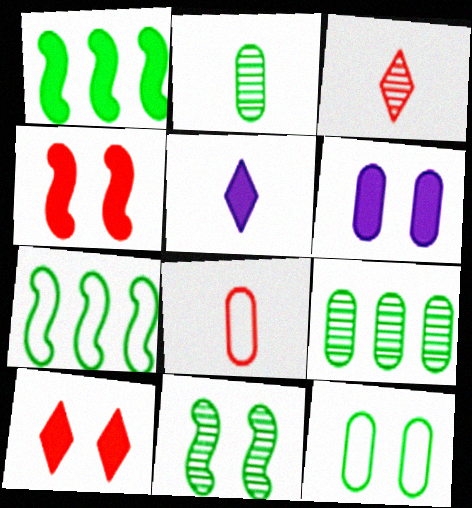[[3, 6, 7], 
[6, 8, 9]]